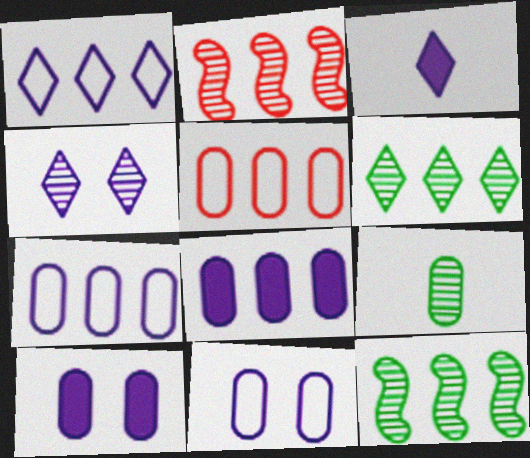[[1, 3, 4], 
[2, 4, 9], 
[5, 9, 10]]